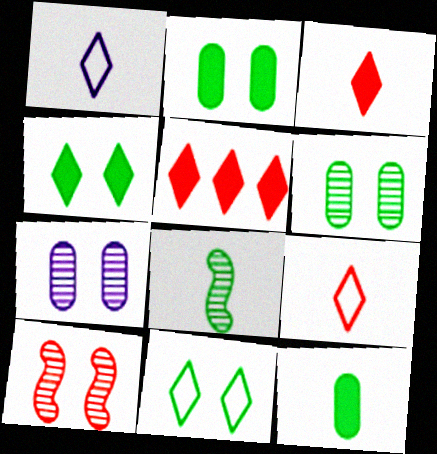[]